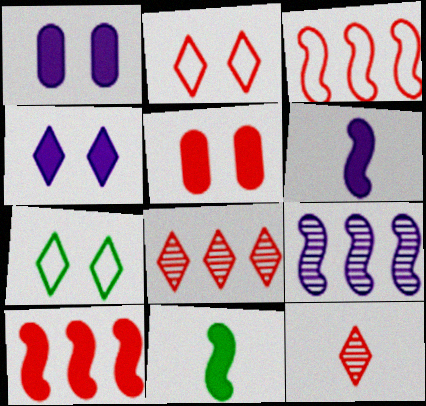[[3, 5, 12]]